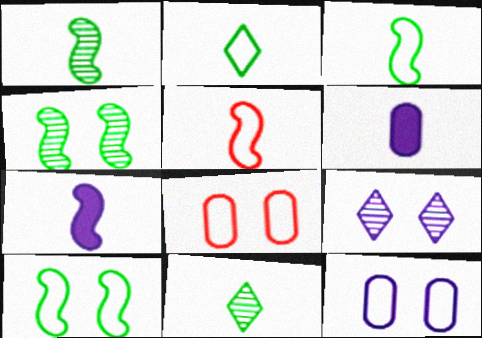[[1, 5, 7], 
[5, 6, 11]]